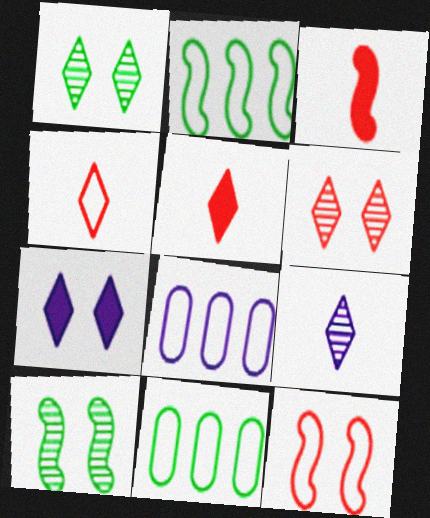[[1, 3, 8], 
[5, 8, 10]]